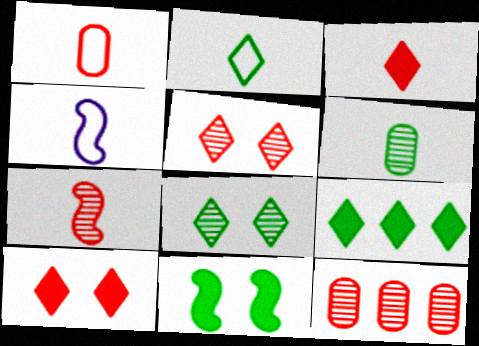[[1, 2, 4], 
[1, 3, 7], 
[2, 8, 9], 
[3, 4, 6], 
[5, 7, 12]]